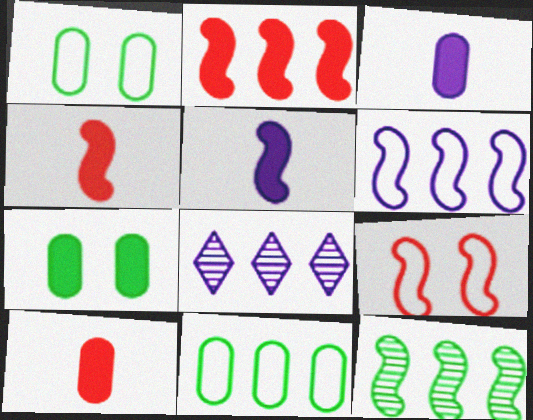[[1, 4, 8], 
[2, 6, 12], 
[2, 8, 11], 
[5, 9, 12]]